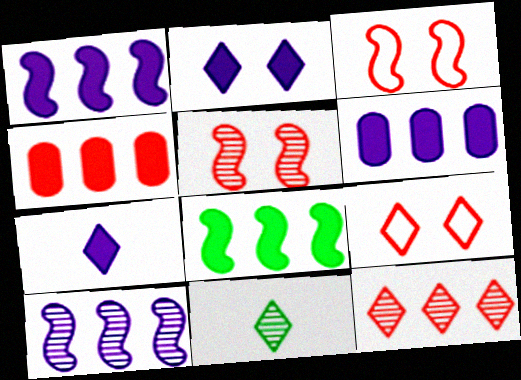[[3, 6, 11]]